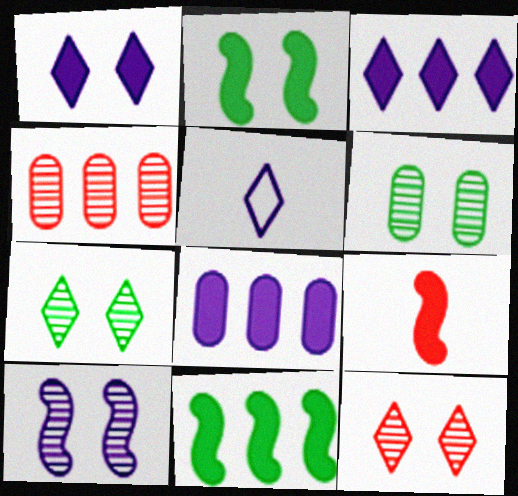[[2, 4, 5], 
[5, 8, 10], 
[6, 10, 12]]